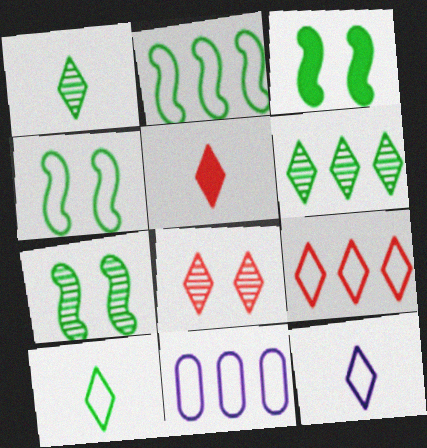[[1, 5, 12], 
[2, 9, 11], 
[3, 4, 7], 
[5, 7, 11], 
[5, 8, 9]]